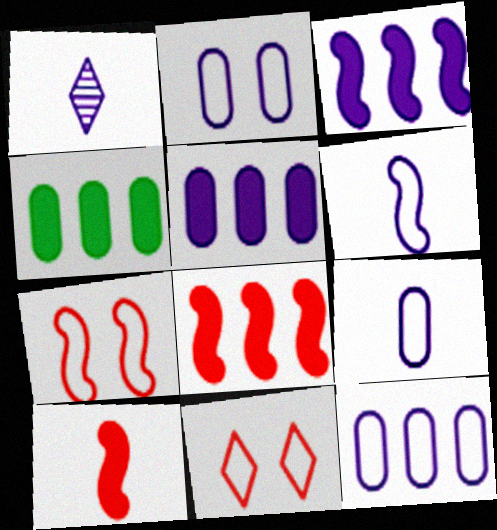[[1, 2, 3], 
[1, 4, 7], 
[2, 9, 12]]